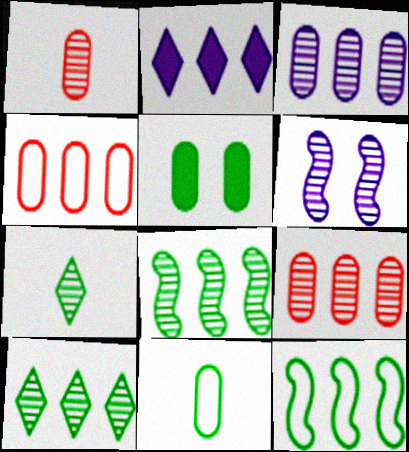[[1, 6, 10], 
[2, 4, 8], 
[2, 9, 12], 
[5, 7, 12], 
[6, 7, 9]]